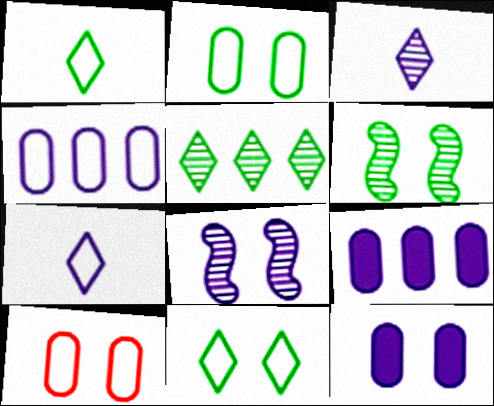[[7, 8, 9]]